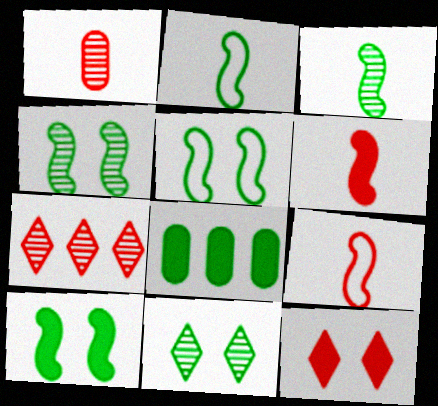[[2, 8, 11], 
[4, 5, 10]]